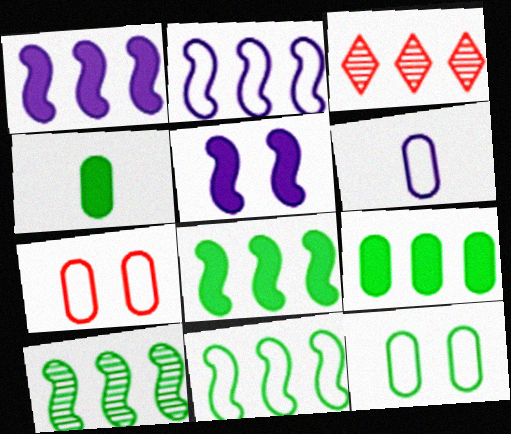[[2, 3, 9], 
[8, 10, 11]]